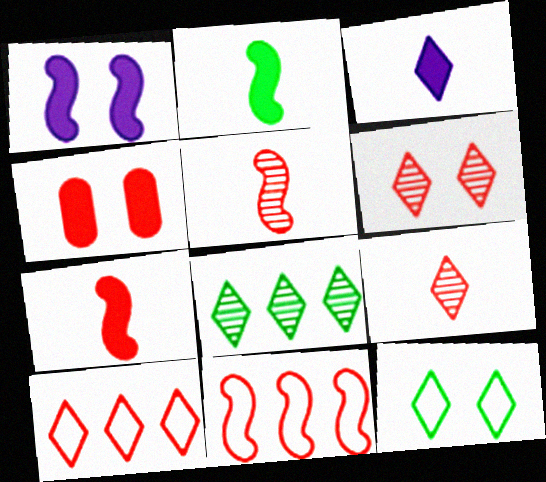[[4, 5, 10], 
[4, 9, 11]]